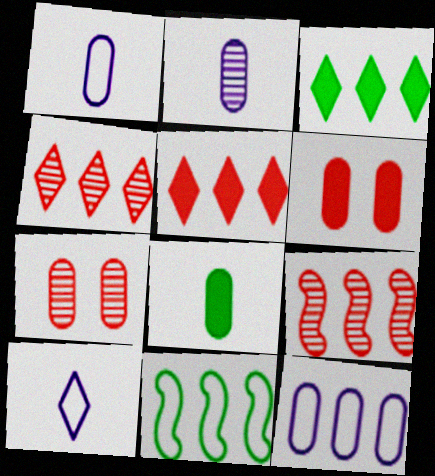[[3, 9, 12], 
[7, 8, 12]]